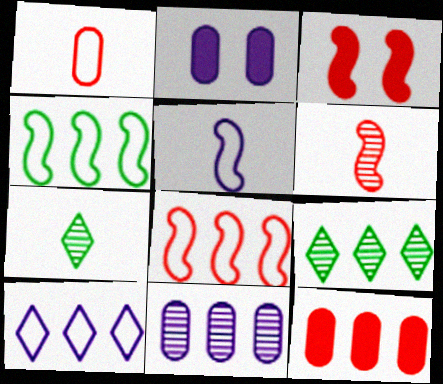[[2, 7, 8], 
[3, 6, 8]]